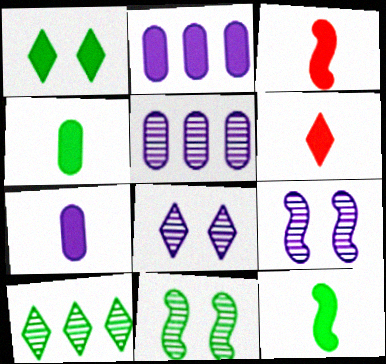[[1, 2, 3], 
[6, 7, 12]]